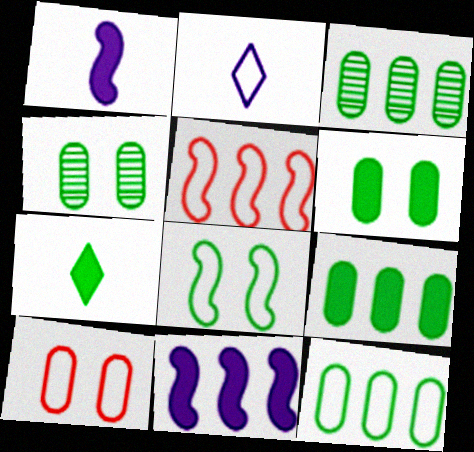[[3, 7, 8], 
[3, 9, 12]]